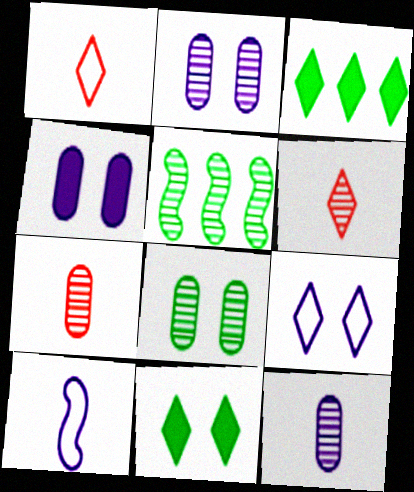[[1, 4, 5], 
[2, 5, 6], 
[3, 6, 9]]